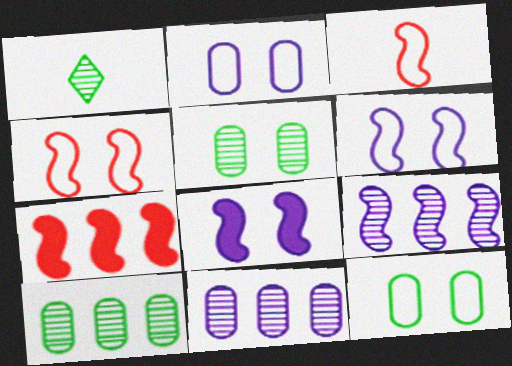[[1, 2, 7]]